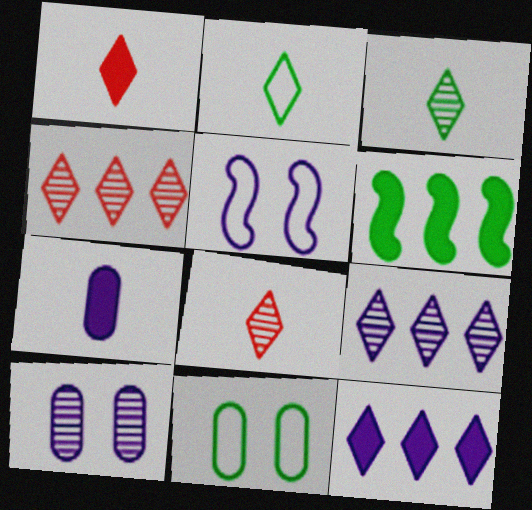[[3, 6, 11], 
[5, 7, 9]]